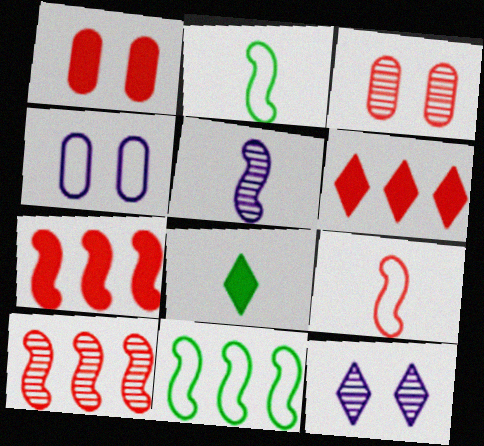[[3, 6, 9], 
[4, 8, 10]]